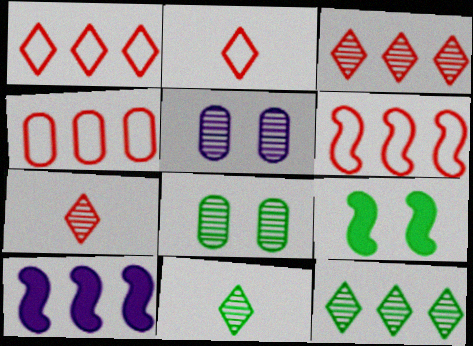[[1, 4, 6], 
[2, 8, 10], 
[4, 10, 12]]